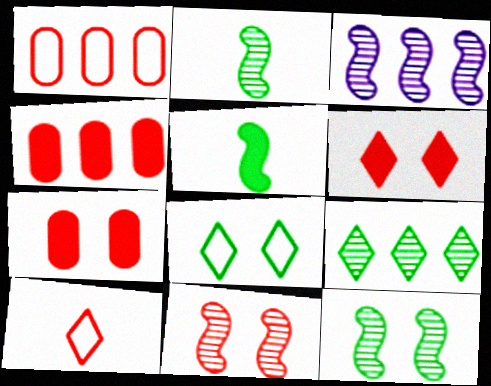[[2, 3, 11], 
[4, 10, 11]]